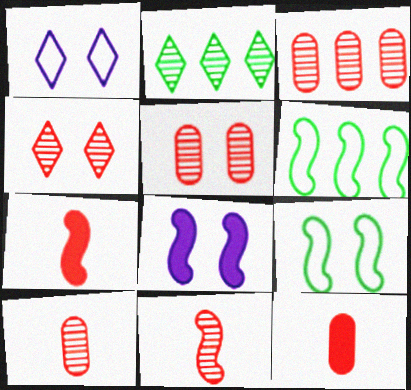[[3, 4, 11], 
[3, 5, 10], 
[6, 8, 11]]